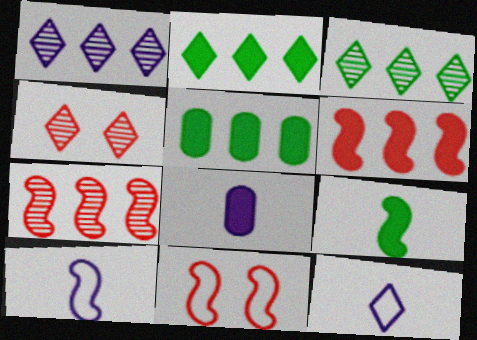[[2, 4, 12], 
[3, 8, 11], 
[4, 5, 10]]